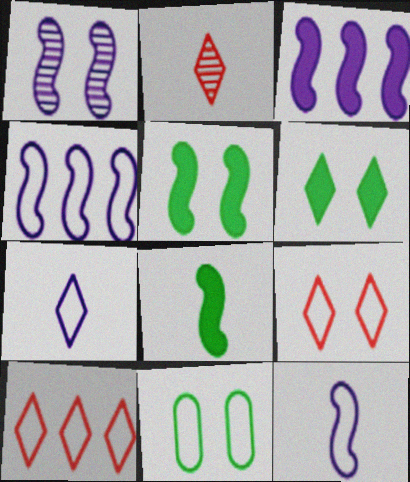[[1, 3, 12], 
[2, 3, 11], 
[10, 11, 12]]